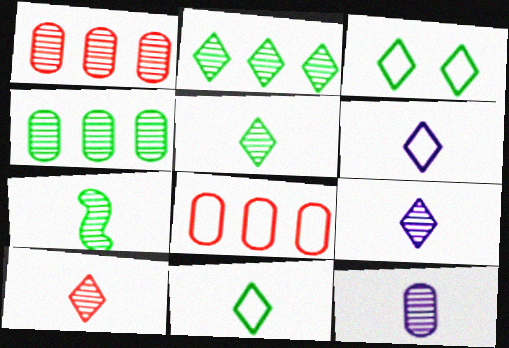[[5, 9, 10], 
[7, 10, 12]]